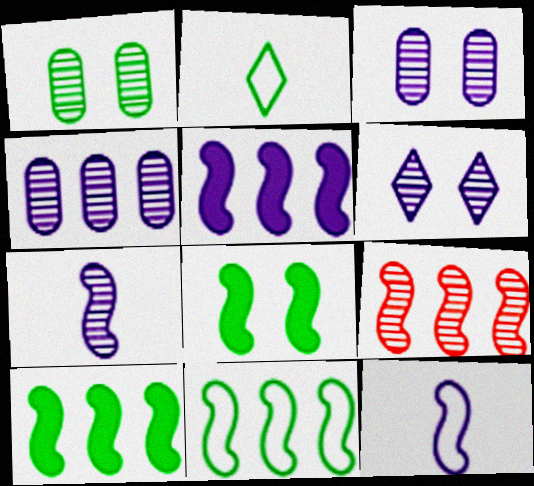[[1, 2, 10], 
[4, 6, 7], 
[5, 9, 11], 
[8, 9, 12]]